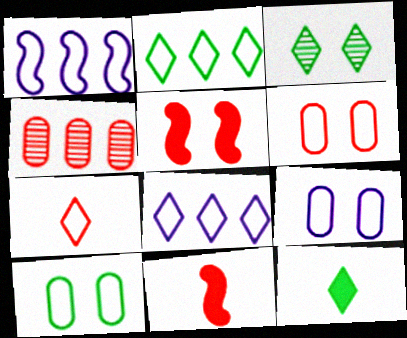[[1, 7, 10], 
[2, 3, 12], 
[3, 5, 9], 
[4, 5, 7], 
[6, 9, 10]]